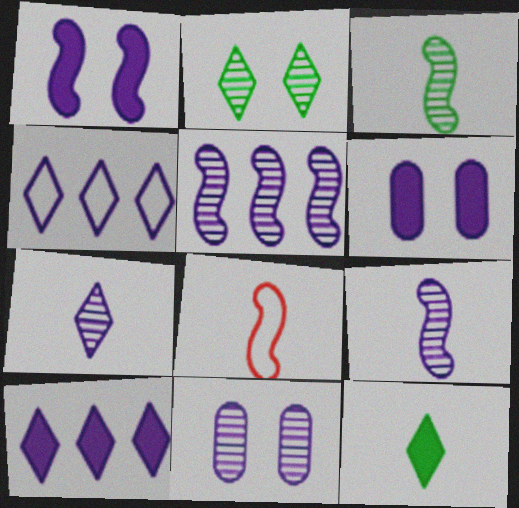[[4, 6, 9], 
[5, 7, 11]]